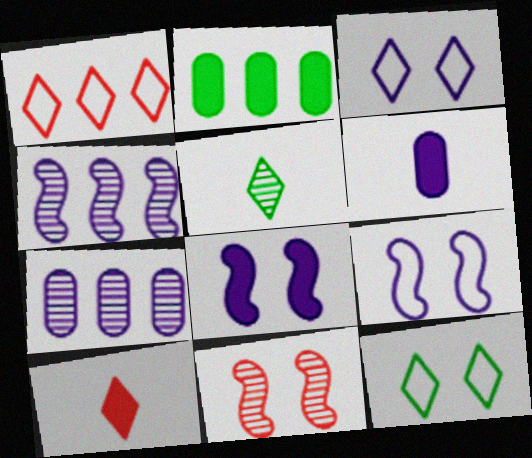[[1, 2, 4], 
[2, 8, 10], 
[3, 4, 6], 
[5, 7, 11]]